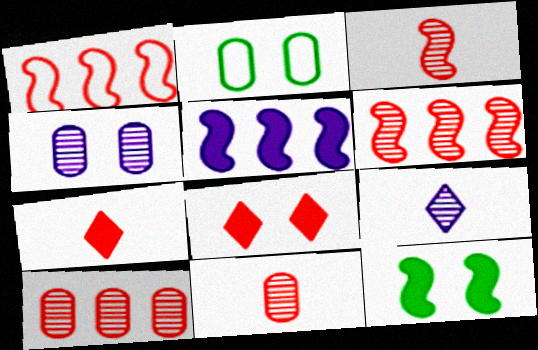[[1, 8, 11]]